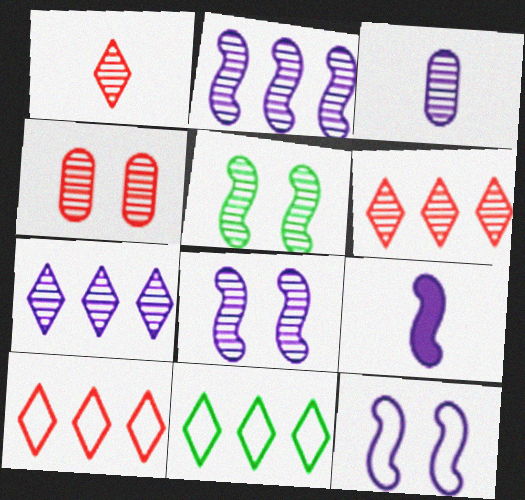[[2, 9, 12], 
[3, 5, 6], 
[3, 7, 8], 
[4, 9, 11]]